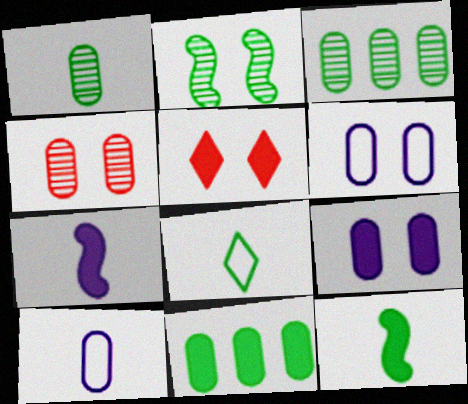[[1, 8, 12], 
[2, 5, 6], 
[2, 8, 11], 
[4, 10, 11], 
[5, 7, 11]]